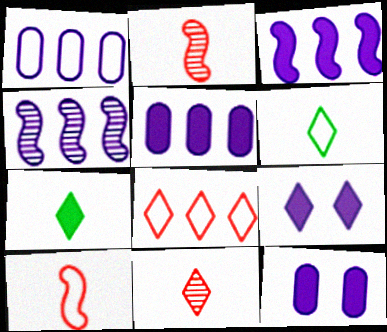[]